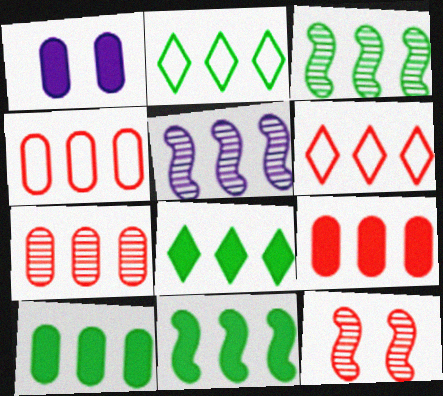[[2, 3, 10], 
[2, 5, 9], 
[4, 5, 8], 
[4, 7, 9], 
[5, 6, 10], 
[8, 10, 11]]